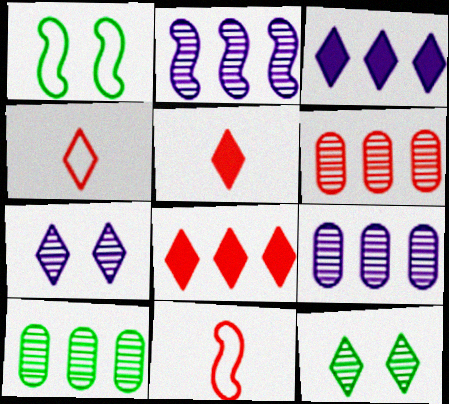[[1, 5, 9], 
[3, 4, 12], 
[6, 9, 10]]